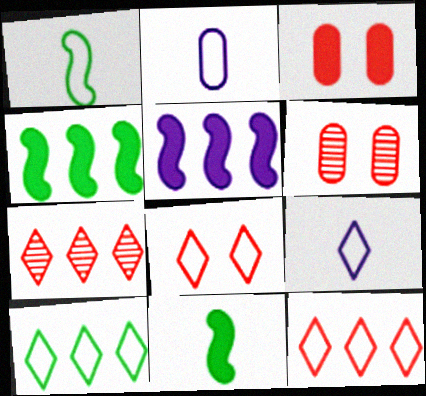[[4, 6, 9], 
[8, 9, 10]]